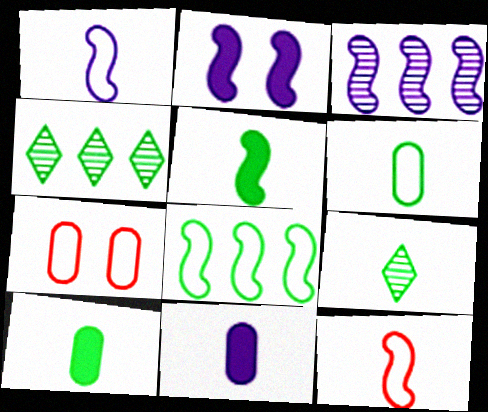[[1, 2, 3], 
[5, 6, 9], 
[9, 11, 12]]